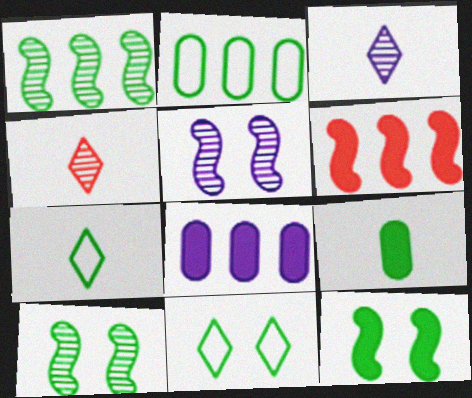[[1, 9, 11]]